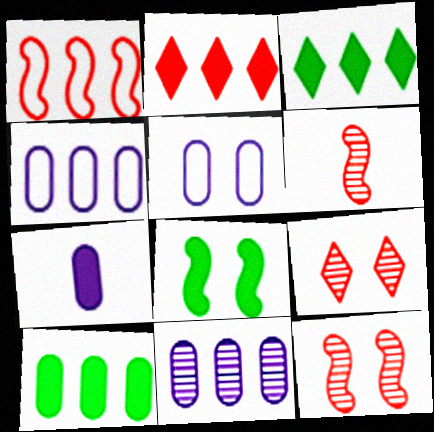[[1, 3, 11], 
[2, 7, 8], 
[3, 5, 6], 
[5, 7, 11], 
[5, 8, 9]]